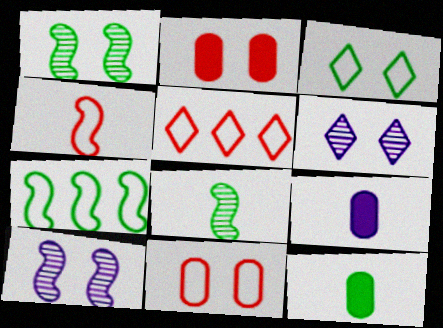[[1, 5, 9], 
[2, 3, 10], 
[4, 5, 11], 
[5, 10, 12]]